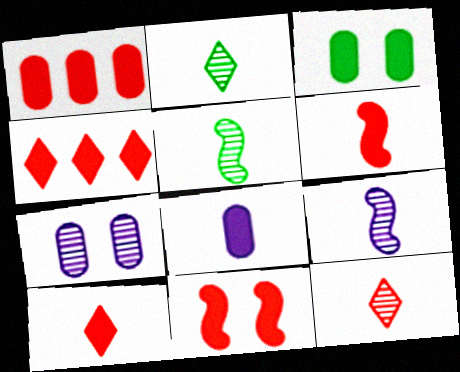[[1, 3, 8], 
[1, 10, 11]]